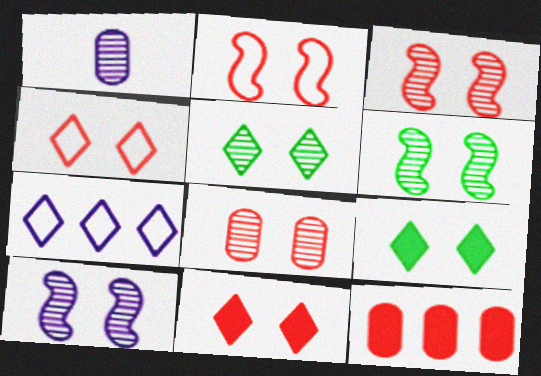[[2, 8, 11], 
[3, 6, 10], 
[5, 8, 10]]